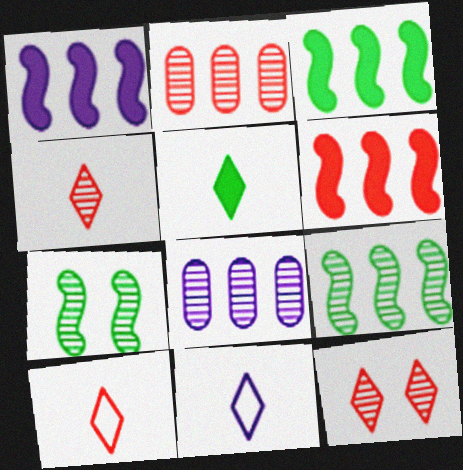[[1, 3, 6], 
[4, 5, 11], 
[4, 7, 8]]